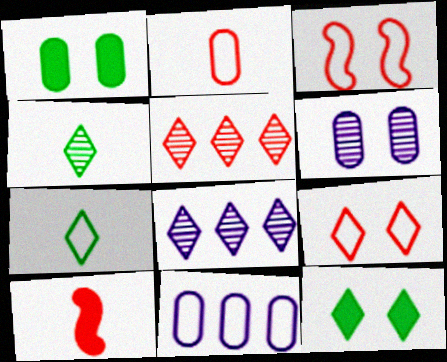[[3, 6, 12], 
[3, 7, 11]]